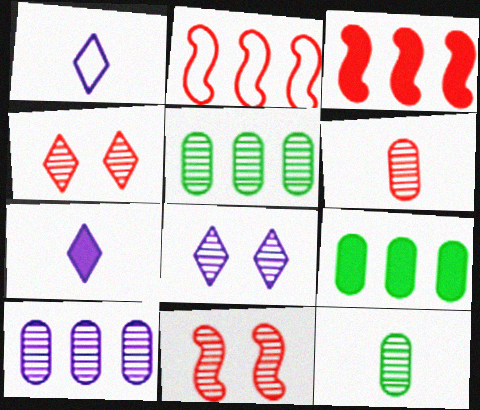[[1, 9, 11]]